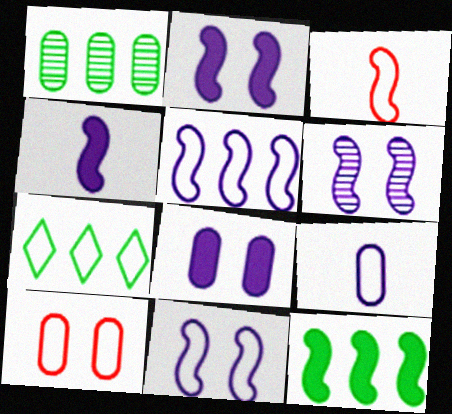[[1, 7, 12], 
[2, 6, 11], 
[3, 6, 12], 
[4, 5, 6]]